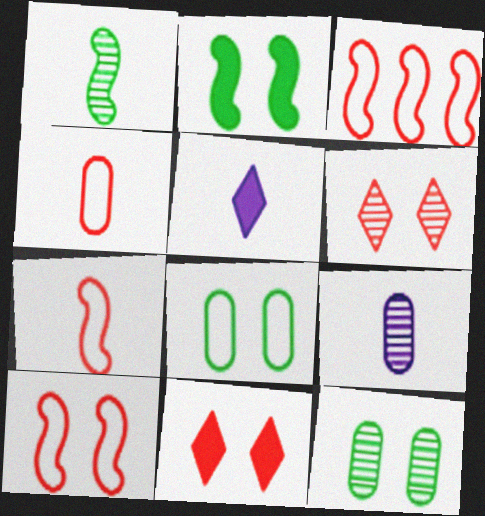[[1, 4, 5], 
[3, 5, 12], 
[3, 7, 10]]